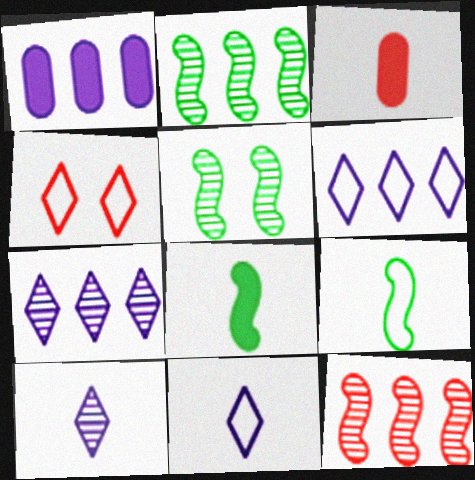[[3, 4, 12], 
[3, 5, 6], 
[3, 9, 10]]